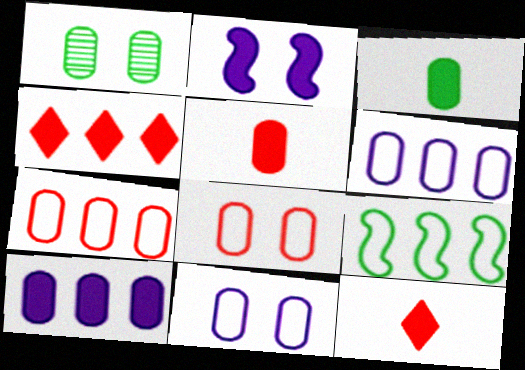[[1, 5, 6], 
[2, 3, 4]]